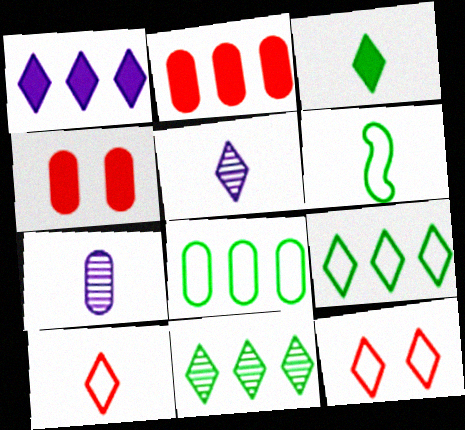[[3, 5, 10], 
[4, 7, 8]]